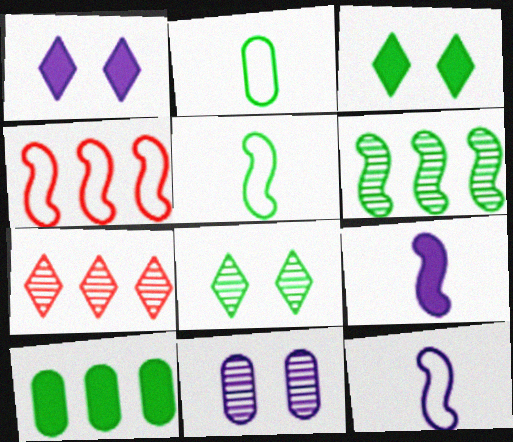[[2, 3, 6], 
[5, 8, 10]]